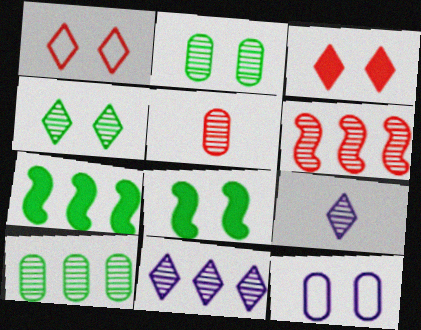[[2, 6, 9], 
[6, 10, 11]]